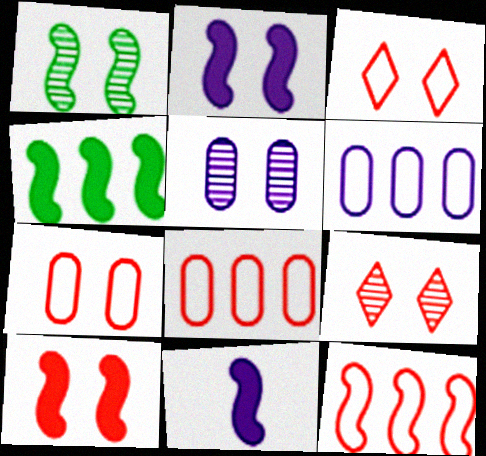[[1, 5, 9], 
[1, 11, 12], 
[4, 10, 11], 
[7, 9, 10]]